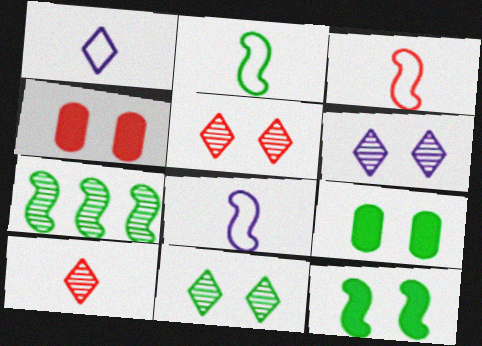[[1, 4, 7], 
[2, 3, 8], 
[2, 7, 12], 
[5, 6, 11]]